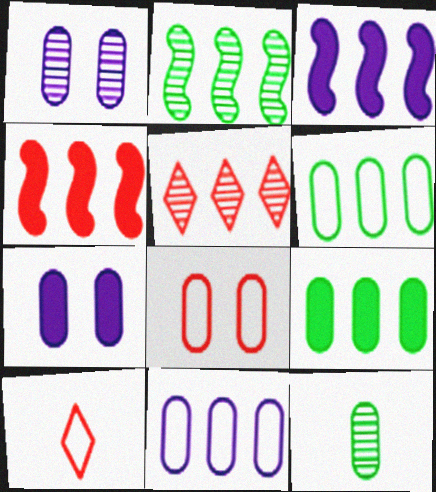[[2, 7, 10], 
[3, 5, 6]]